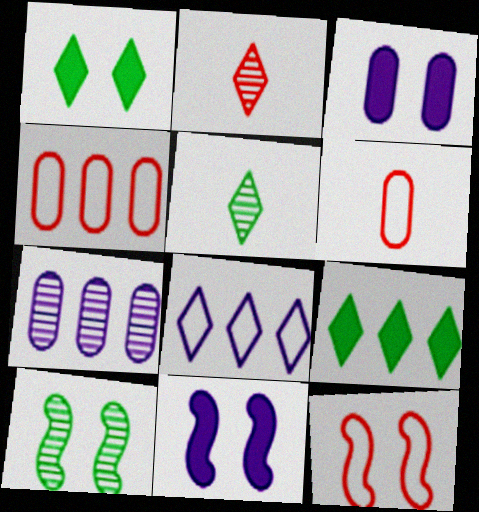[[1, 2, 8], 
[2, 7, 10], 
[4, 5, 11], 
[10, 11, 12]]